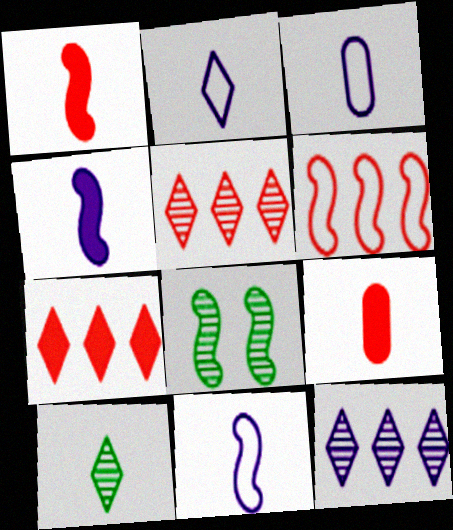[[1, 3, 10], 
[2, 3, 11], 
[3, 7, 8], 
[4, 6, 8], 
[9, 10, 11]]